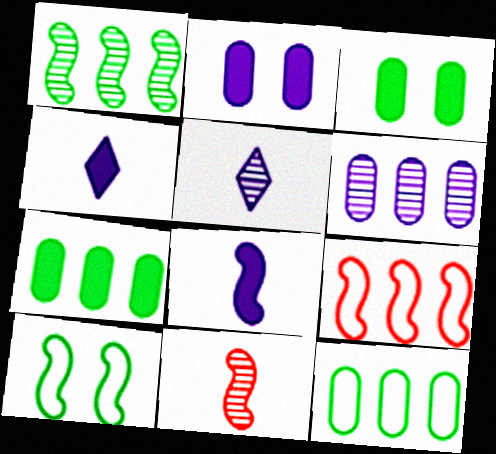[[3, 5, 9]]